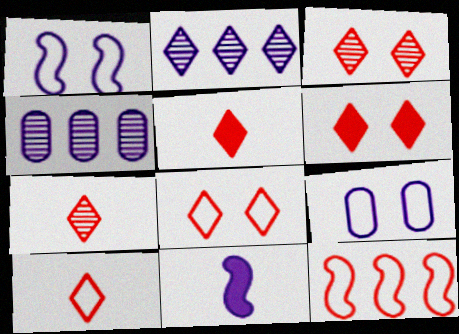[[2, 9, 11], 
[3, 6, 8], 
[5, 7, 10]]